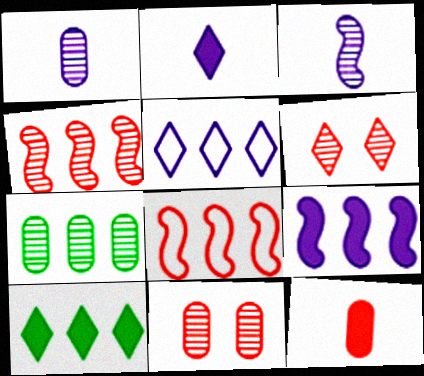[[1, 7, 11], 
[3, 6, 7], 
[6, 8, 12]]